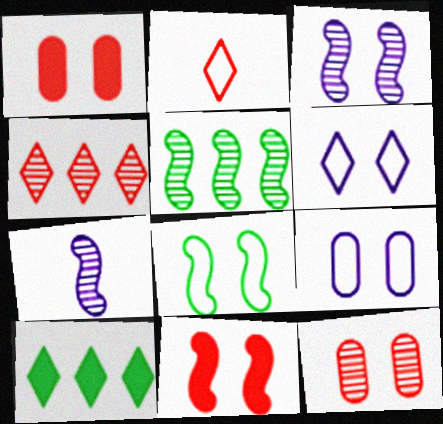[[3, 8, 11]]